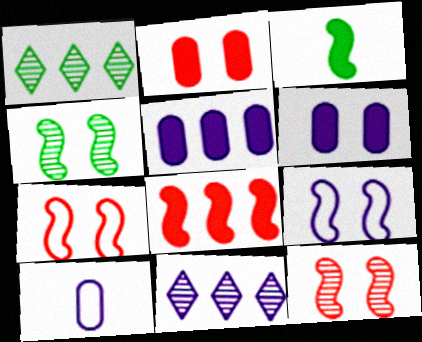[]